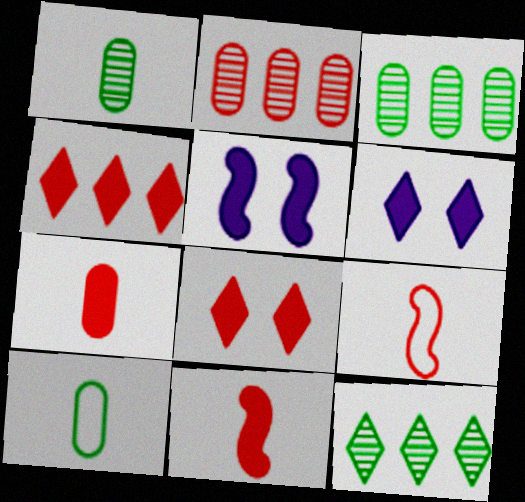[[2, 8, 9], 
[3, 6, 9]]